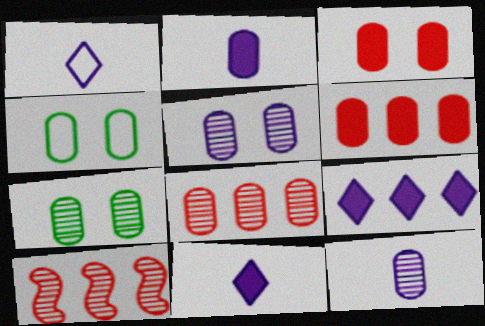[[2, 4, 8], 
[3, 4, 5], 
[4, 6, 12], 
[4, 10, 11], 
[7, 8, 12]]